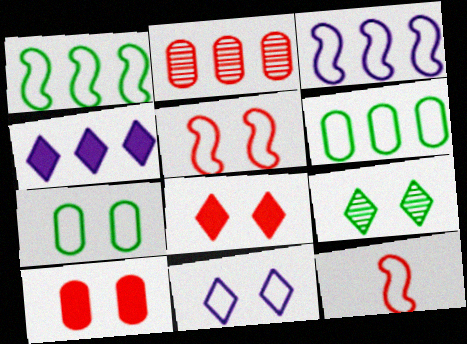[[1, 2, 4], 
[2, 8, 12], 
[5, 7, 11], 
[6, 11, 12], 
[8, 9, 11]]